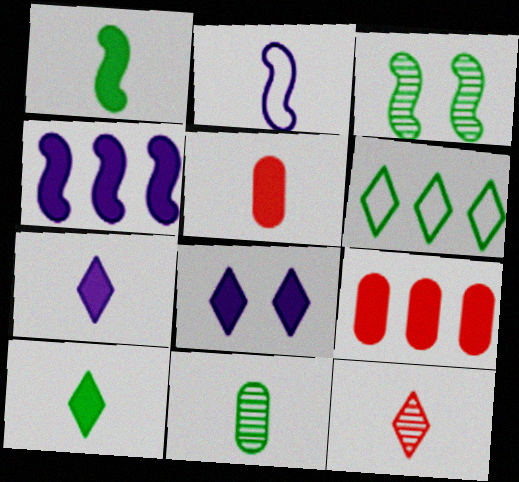[[1, 5, 7], 
[1, 8, 9], 
[6, 8, 12]]